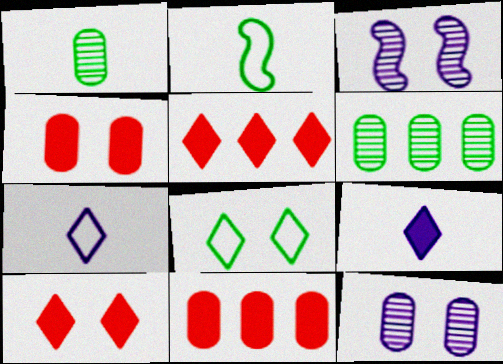[[2, 5, 12], 
[3, 4, 8]]